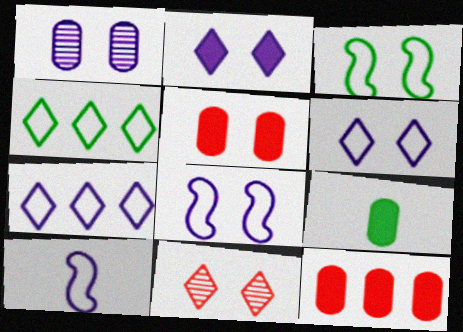[[1, 2, 8]]